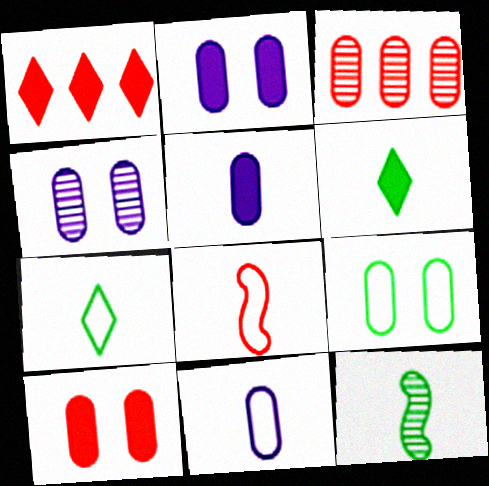[[3, 5, 9], 
[4, 9, 10], 
[7, 8, 11]]